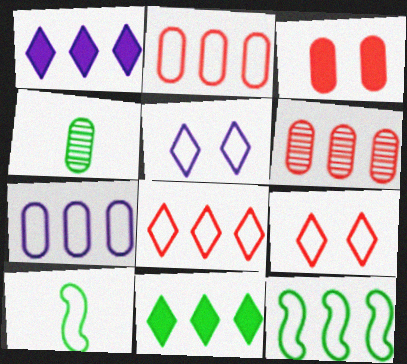[[1, 6, 12], 
[2, 5, 10], 
[3, 4, 7], 
[7, 8, 12], 
[7, 9, 10]]